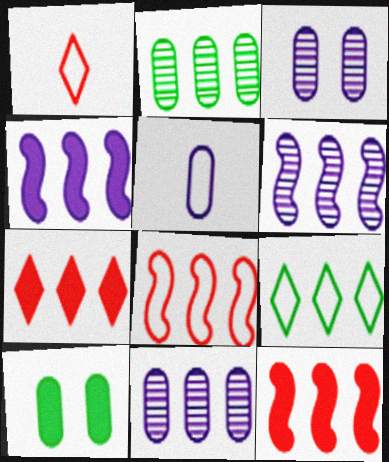[[1, 6, 10], 
[9, 11, 12]]